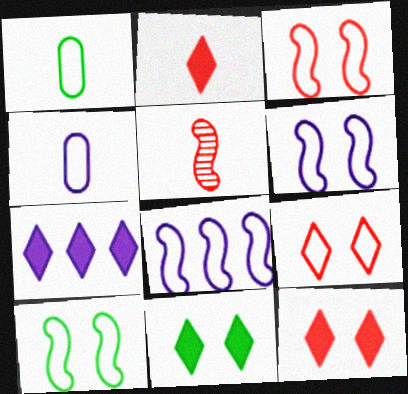[[1, 8, 9], 
[2, 7, 11], 
[3, 6, 10]]